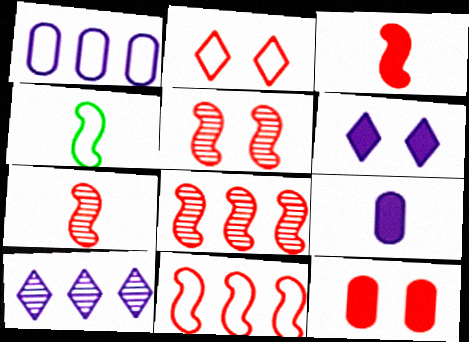[[1, 2, 4], 
[2, 5, 12], 
[3, 5, 11], 
[4, 10, 12], 
[5, 7, 8]]